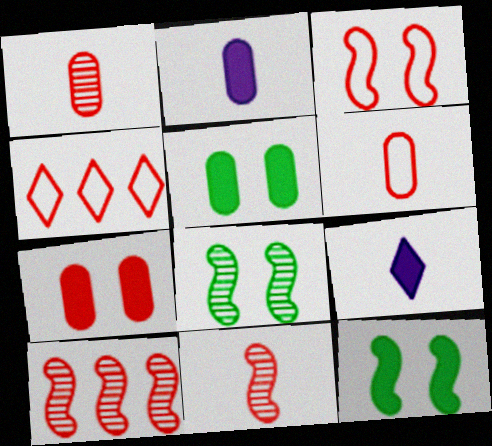[[2, 4, 8], 
[3, 4, 6], 
[4, 7, 11]]